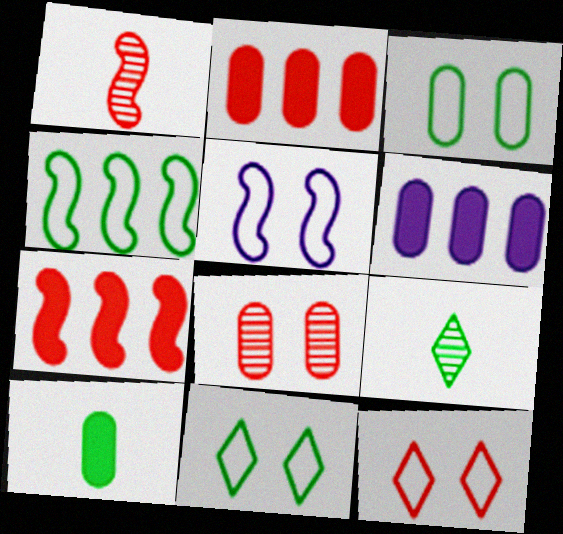[[1, 2, 12], 
[1, 6, 11], 
[2, 5, 9], 
[3, 5, 12]]